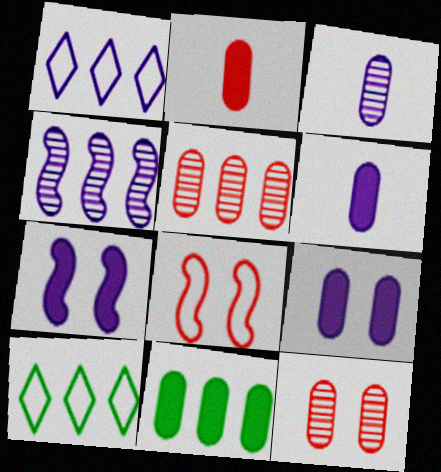[[1, 3, 7], 
[2, 9, 11]]